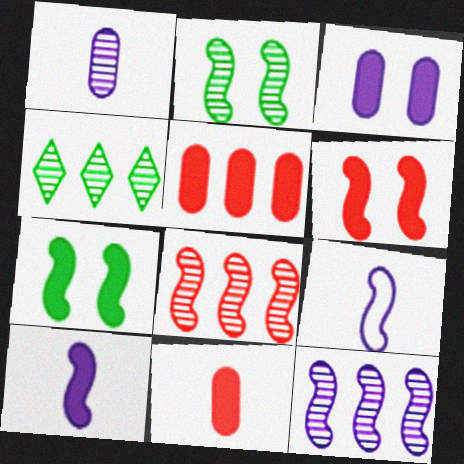[[7, 8, 9]]